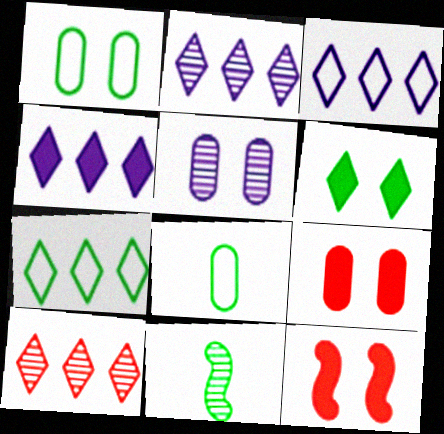[[1, 5, 9], 
[2, 3, 4], 
[2, 8, 12], 
[3, 9, 11], 
[4, 7, 10], 
[5, 10, 11]]